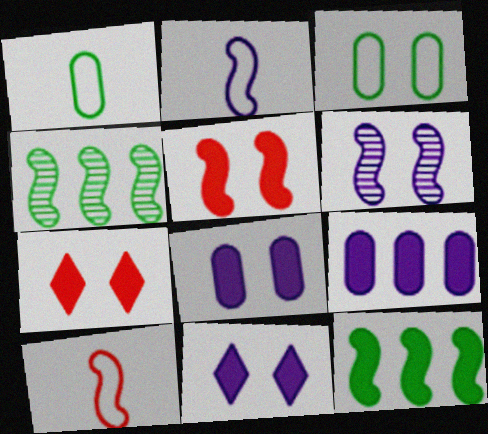[[2, 4, 5], 
[3, 6, 7], 
[6, 10, 12]]